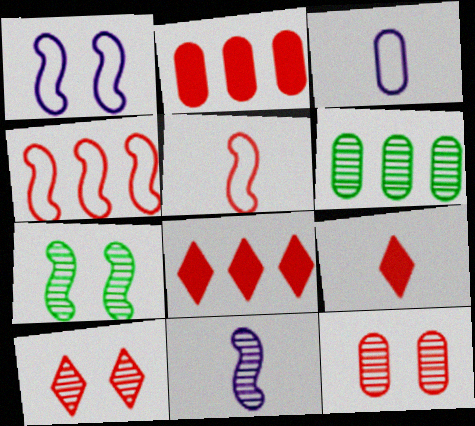[[1, 6, 9], 
[2, 5, 10], 
[3, 7, 8], 
[4, 9, 12], 
[5, 8, 12], 
[6, 10, 11]]